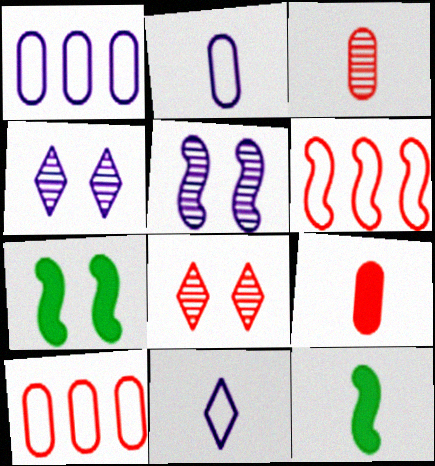[[1, 8, 12], 
[3, 11, 12], 
[4, 10, 12], 
[5, 6, 12], 
[6, 8, 9]]